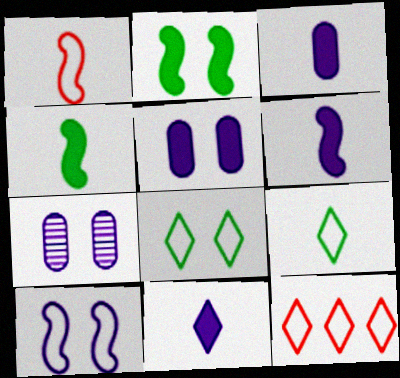[[3, 6, 11], 
[4, 7, 12]]